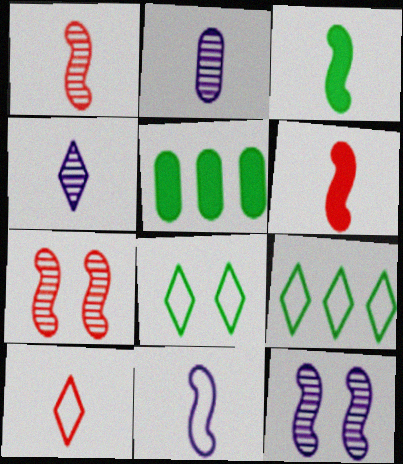[[1, 3, 11], 
[2, 3, 10], 
[5, 10, 12]]